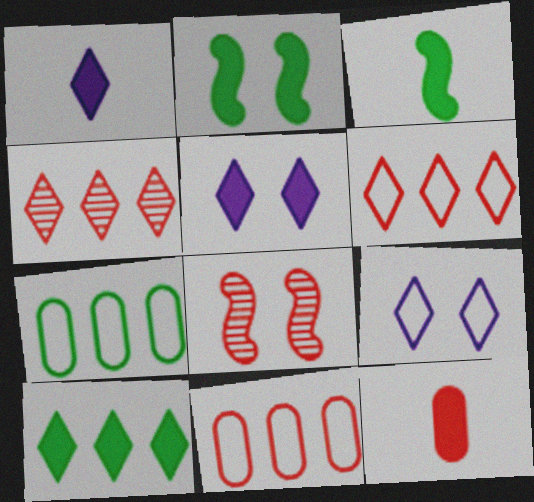[[1, 3, 12], 
[1, 7, 8], 
[6, 8, 12]]